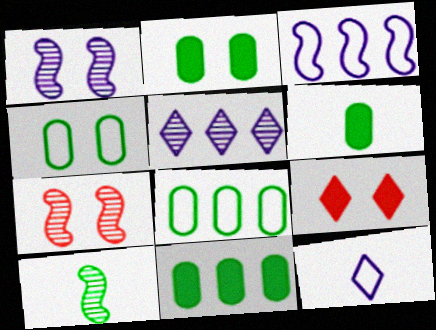[[1, 4, 9], 
[2, 6, 11], 
[7, 11, 12]]